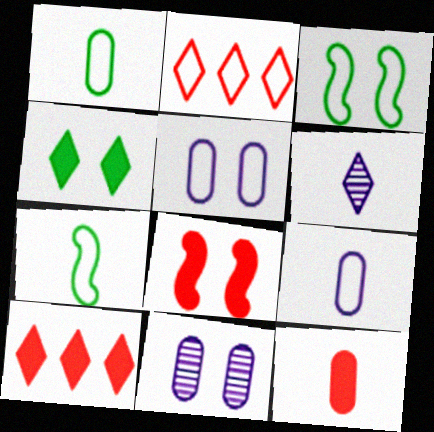[[2, 3, 9], 
[2, 4, 6], 
[2, 5, 7], 
[6, 7, 12], 
[7, 10, 11], 
[8, 10, 12]]